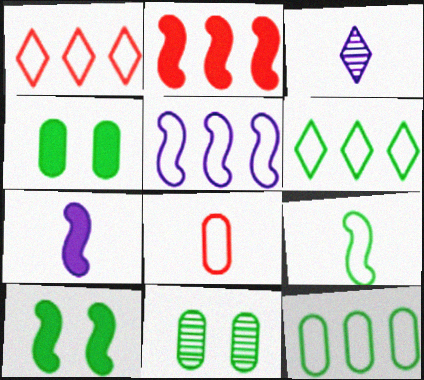[[1, 5, 12], 
[1, 7, 11], 
[2, 7, 10]]